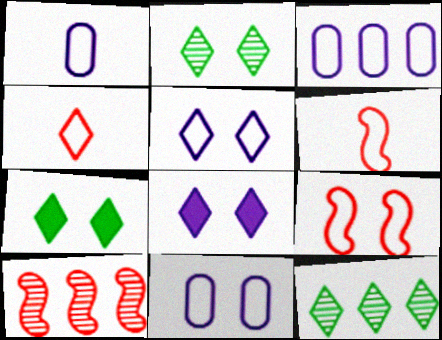[[1, 3, 11], 
[1, 7, 10], 
[4, 8, 12]]